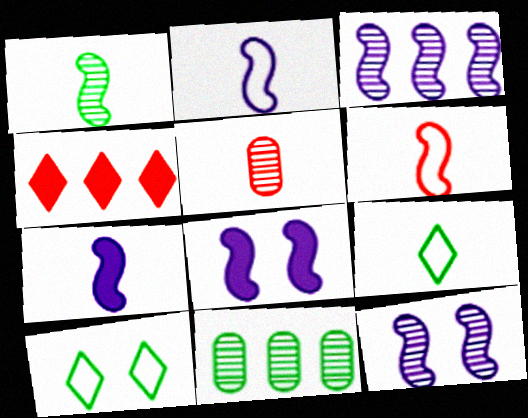[[1, 6, 7], 
[2, 3, 8], 
[5, 7, 9]]